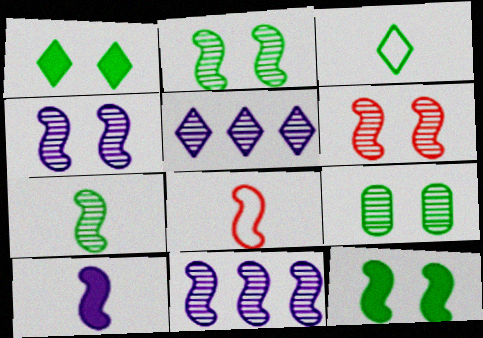[[2, 4, 6], 
[6, 7, 11], 
[7, 8, 10], 
[8, 11, 12]]